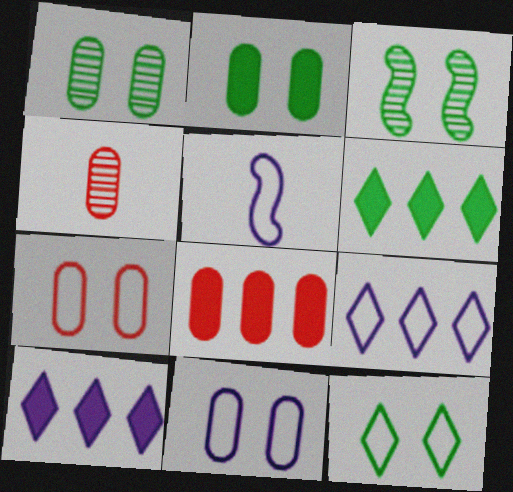[[2, 3, 12], 
[4, 7, 8], 
[5, 9, 11]]